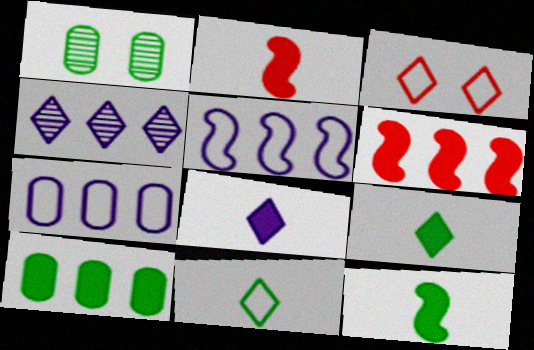[[3, 4, 9]]